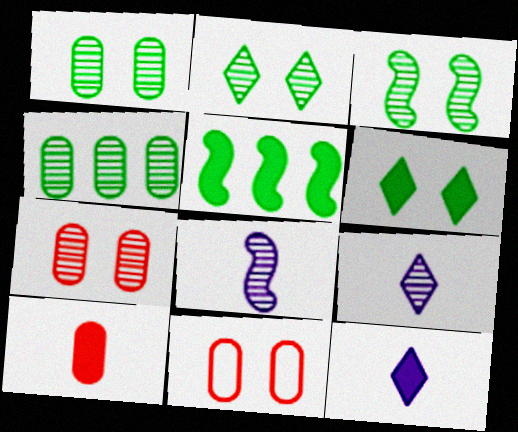[[1, 2, 3], 
[5, 9, 11]]